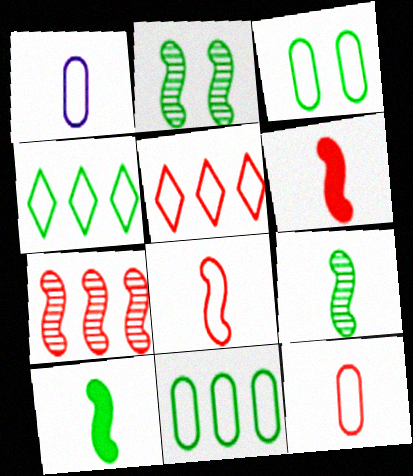[]